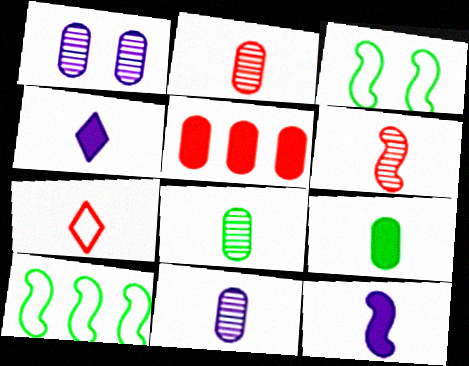[[2, 8, 11], 
[7, 8, 12]]